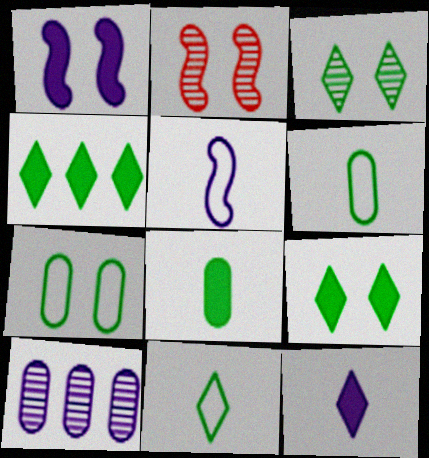[[3, 4, 11]]